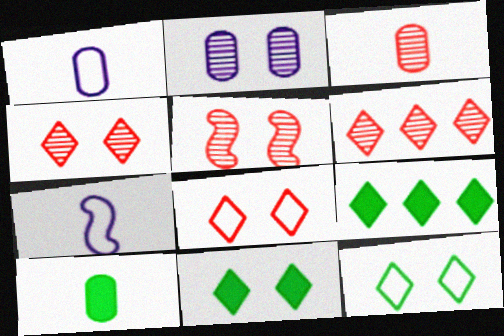[[1, 3, 10], 
[1, 5, 9], 
[3, 5, 6]]